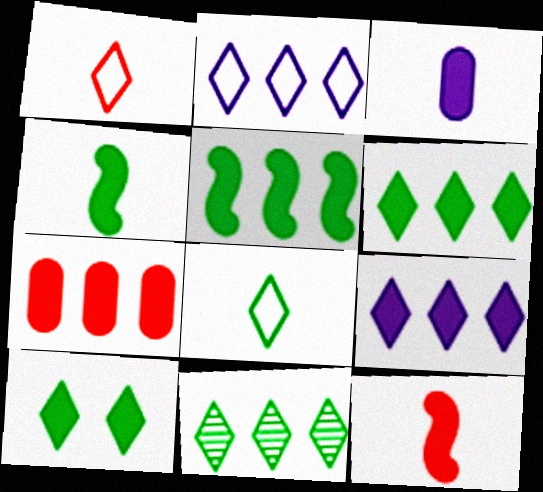[[5, 7, 9], 
[8, 10, 11]]